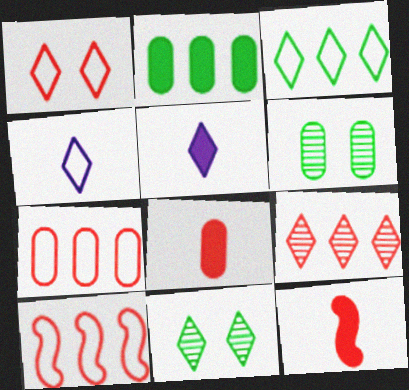[[1, 3, 4], 
[5, 6, 10]]